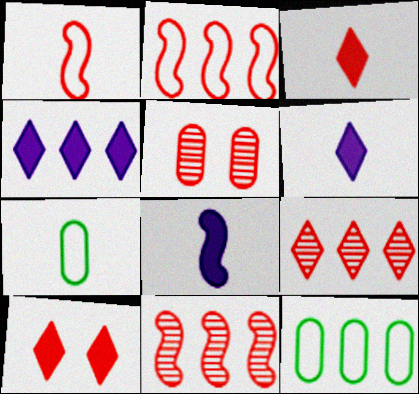[[2, 3, 5], 
[4, 11, 12]]